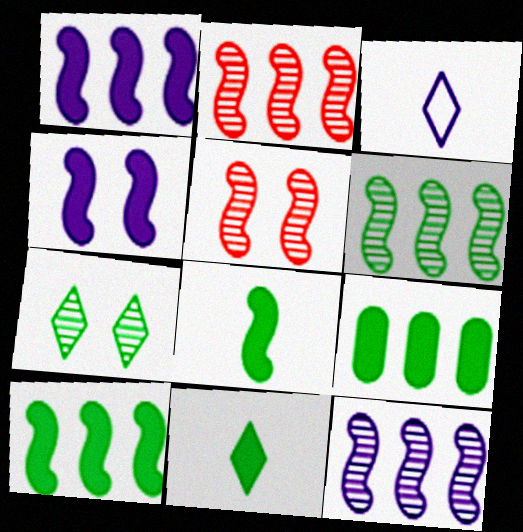[[2, 6, 12], 
[3, 5, 9]]